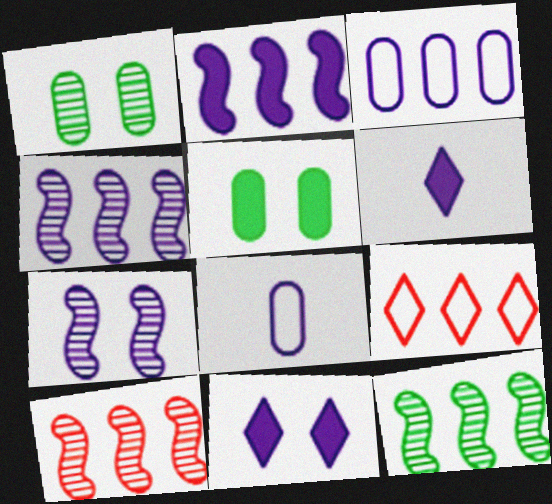[[3, 6, 7], 
[4, 8, 11], 
[4, 10, 12]]